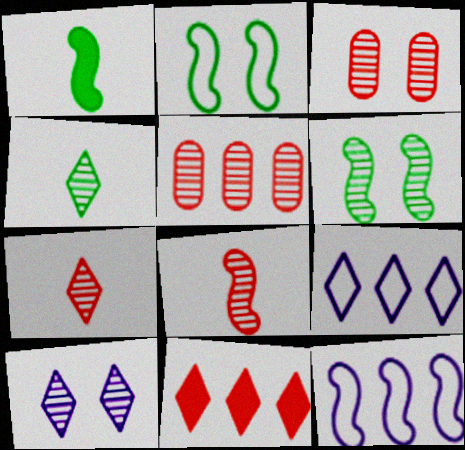[[1, 3, 9], 
[3, 6, 10]]